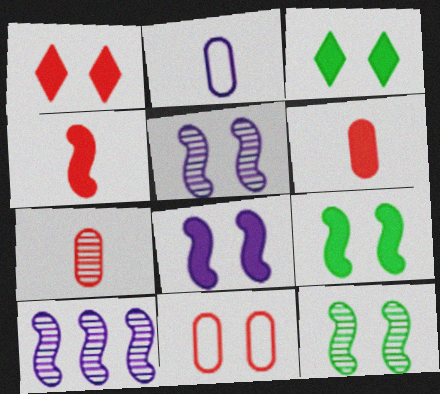[[3, 5, 11]]